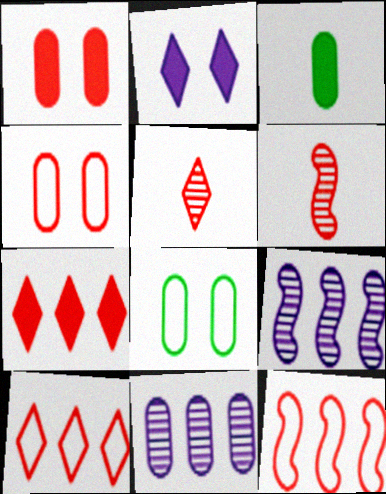[[1, 5, 12], 
[1, 6, 10], 
[3, 4, 11], 
[4, 6, 7]]